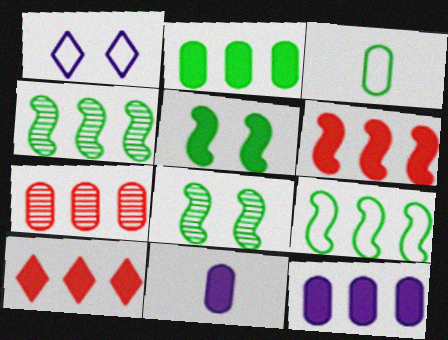[[5, 10, 11]]